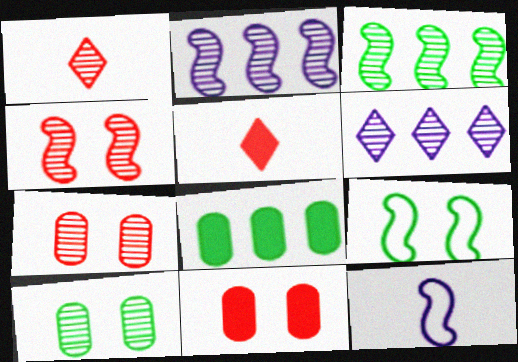[[1, 2, 10]]